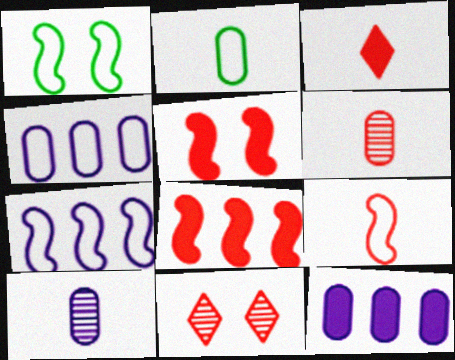[[1, 7, 9], 
[3, 6, 9]]